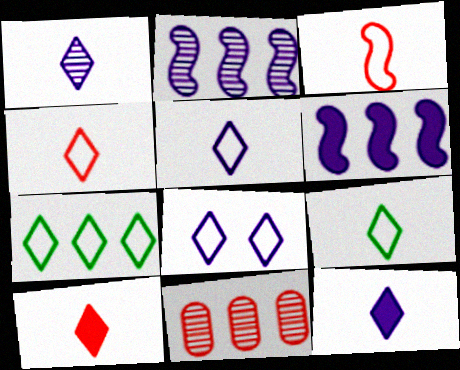[[1, 5, 12], 
[1, 9, 10], 
[4, 5, 9], 
[4, 7, 8], 
[6, 7, 11]]